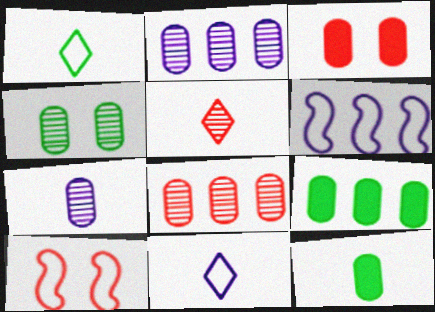[[4, 7, 8]]